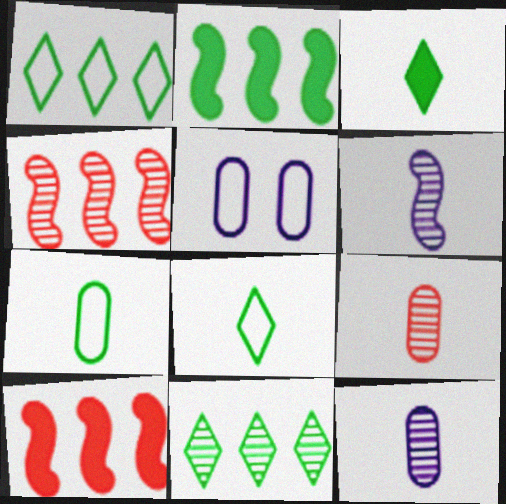[[3, 4, 5]]